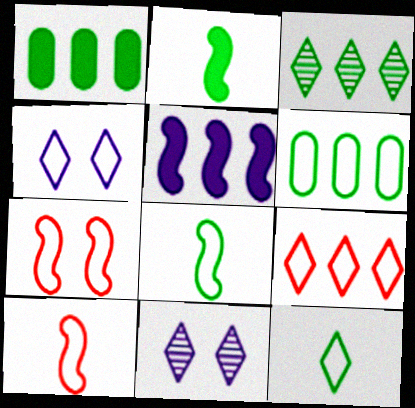[[1, 10, 11], 
[4, 6, 10], 
[4, 9, 12]]